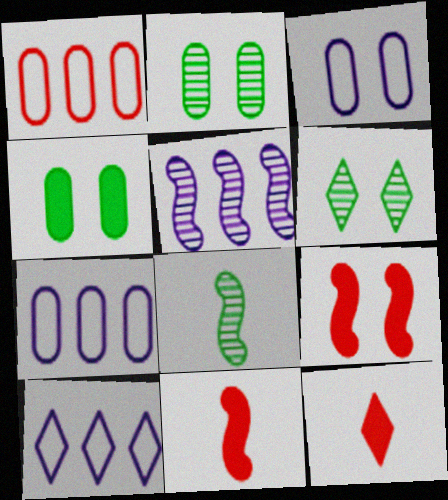[[2, 10, 11], 
[3, 6, 9], 
[6, 7, 11], 
[6, 10, 12]]